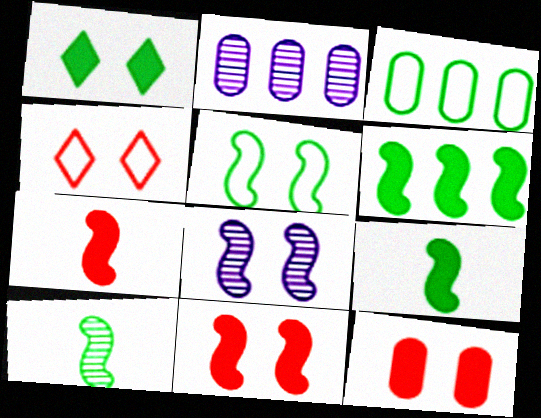[[1, 3, 10], 
[2, 4, 9], 
[5, 6, 10], 
[5, 8, 11]]